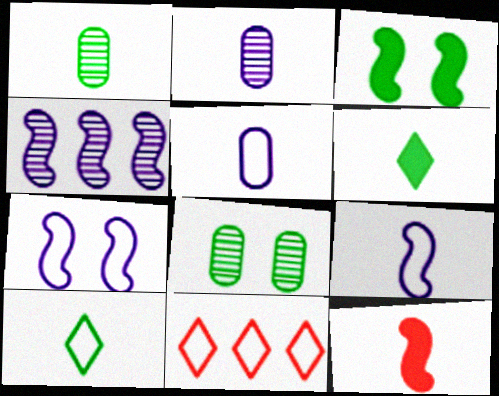[[2, 3, 11], 
[2, 10, 12]]